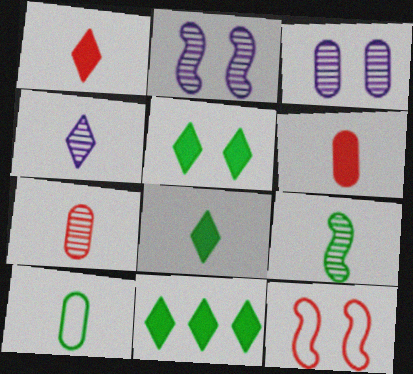[[3, 5, 12], 
[4, 7, 9], 
[5, 8, 11], 
[8, 9, 10]]